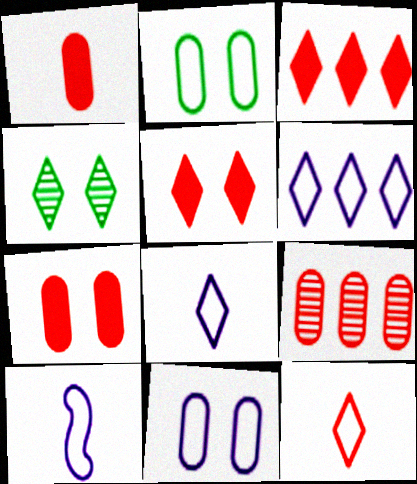[[3, 4, 8], 
[6, 10, 11]]